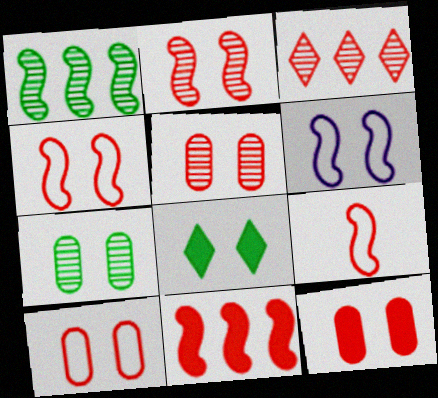[[2, 9, 11], 
[3, 9, 12], 
[5, 6, 8], 
[5, 10, 12]]